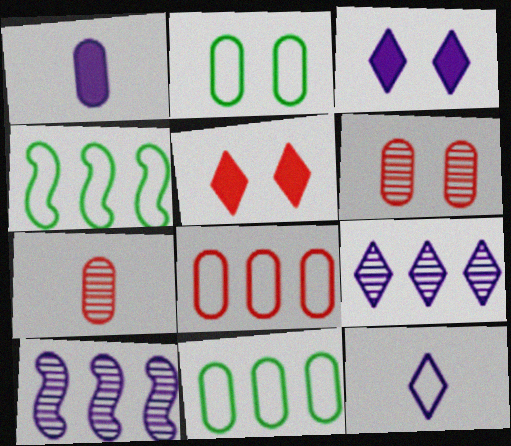[[1, 6, 11], 
[3, 4, 7], 
[3, 9, 12]]